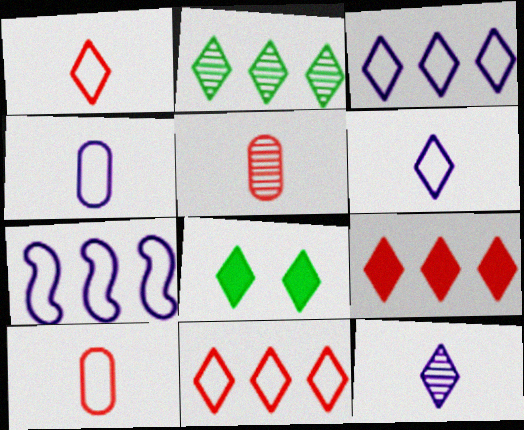[[2, 3, 9], 
[5, 7, 8], 
[8, 11, 12]]